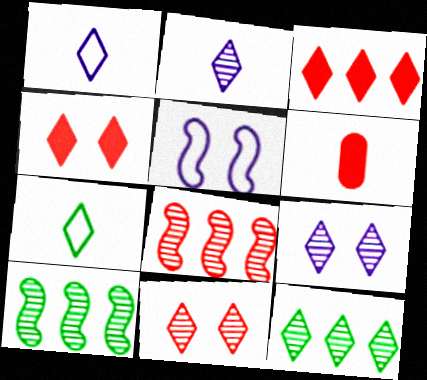[[1, 4, 12], 
[2, 11, 12], 
[3, 7, 9], 
[5, 6, 12]]